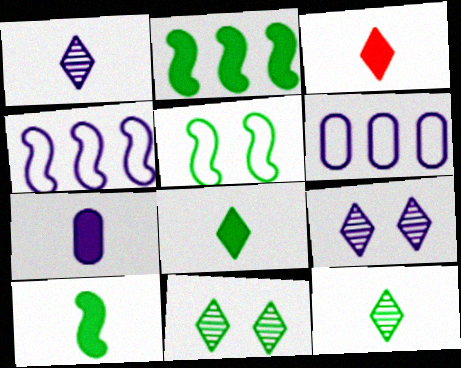[[3, 7, 10], 
[4, 7, 9]]